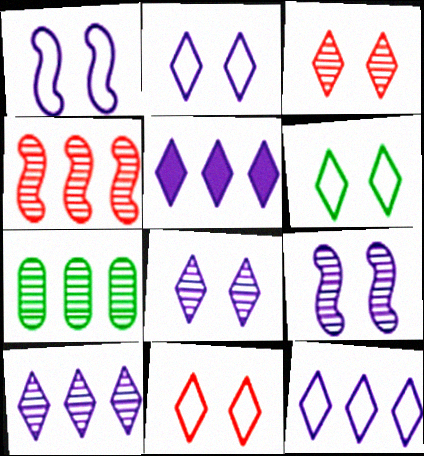[[2, 6, 11], 
[4, 7, 10], 
[5, 10, 12]]